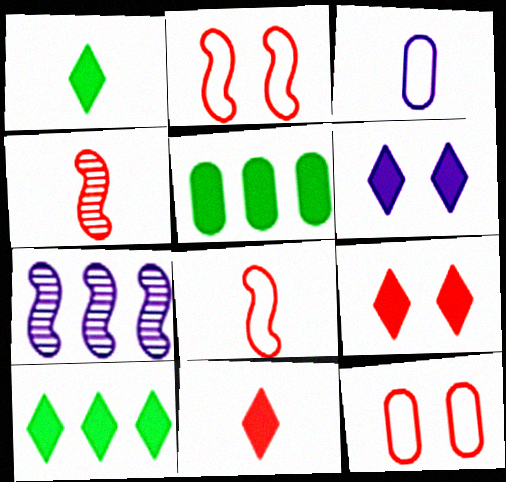[[1, 3, 4], 
[1, 7, 12], 
[3, 6, 7], 
[6, 10, 11]]